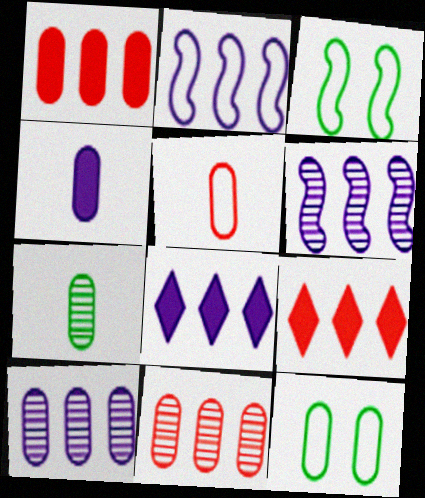[[2, 8, 10], 
[4, 5, 7], 
[4, 11, 12]]